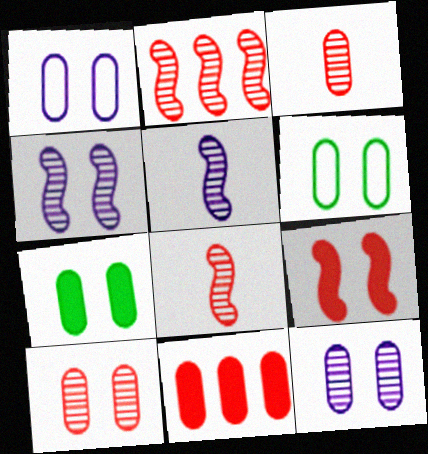[[1, 7, 10]]